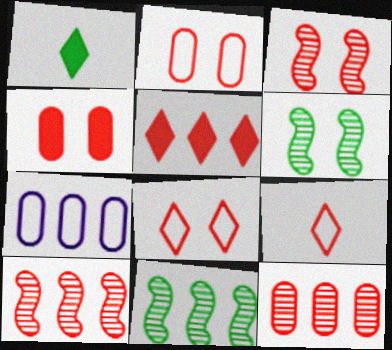[[1, 3, 7], 
[3, 4, 8], 
[4, 9, 10], 
[5, 7, 11]]